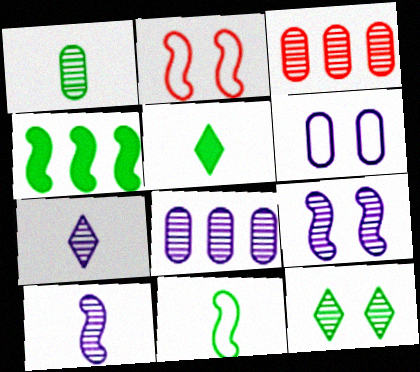[[1, 5, 11], 
[2, 4, 10], 
[2, 5, 8], 
[3, 10, 12], 
[7, 8, 9]]